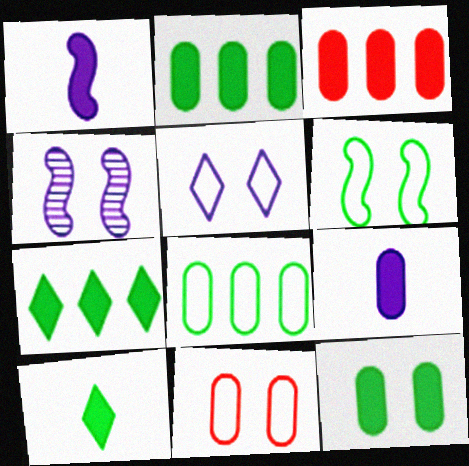[[3, 9, 12], 
[5, 6, 11]]